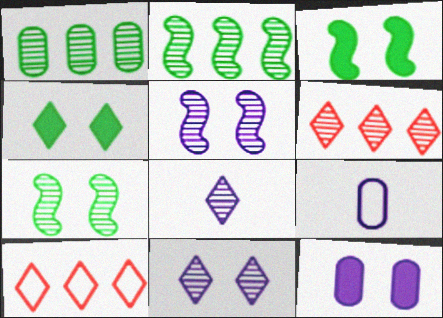[[3, 6, 9], 
[4, 8, 10]]